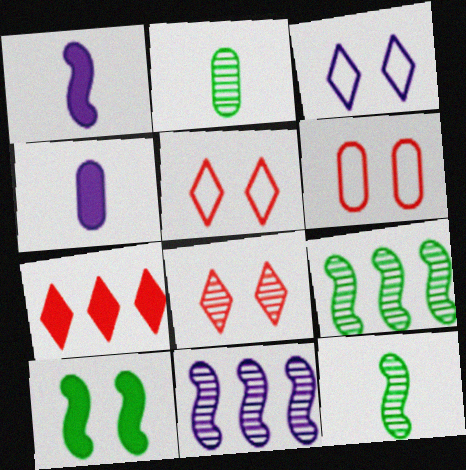[[2, 8, 11], 
[3, 4, 11], 
[4, 5, 9], 
[4, 7, 10]]